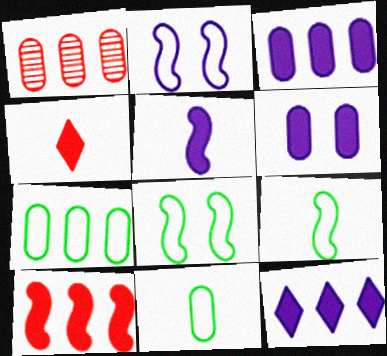[[1, 3, 7], 
[1, 6, 11], 
[5, 6, 12]]